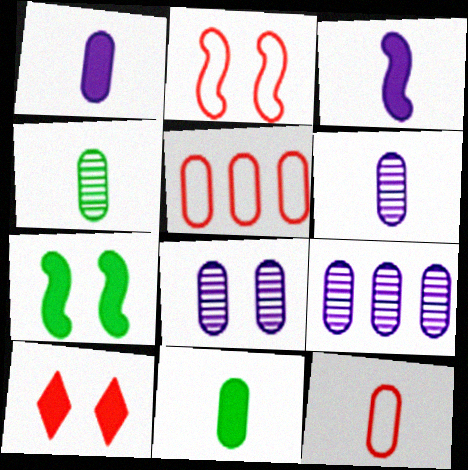[[1, 4, 12], 
[5, 8, 11], 
[6, 8, 9], 
[6, 11, 12]]